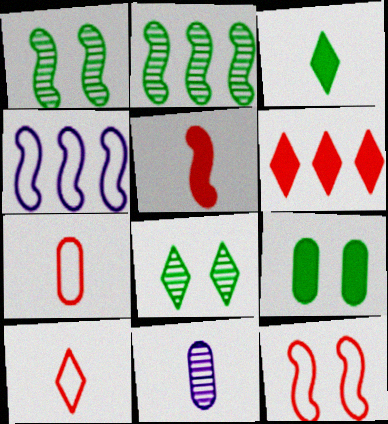[[1, 4, 5]]